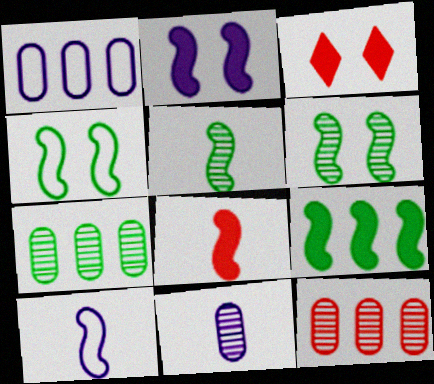[[1, 3, 5], 
[2, 8, 9], 
[3, 7, 10], 
[4, 5, 9], 
[5, 8, 10]]